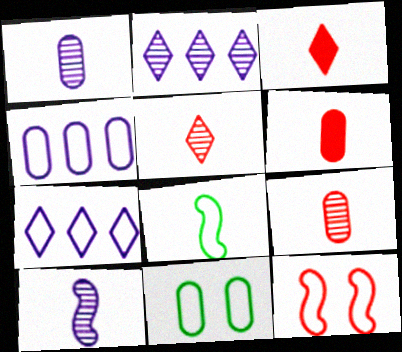[[1, 3, 8]]